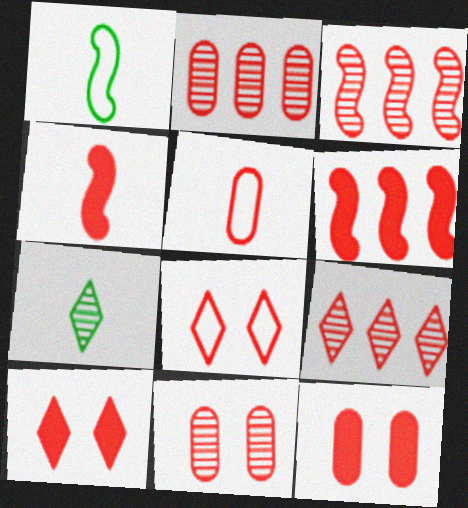[[2, 3, 9], 
[2, 4, 8], 
[2, 5, 12], 
[3, 5, 10]]